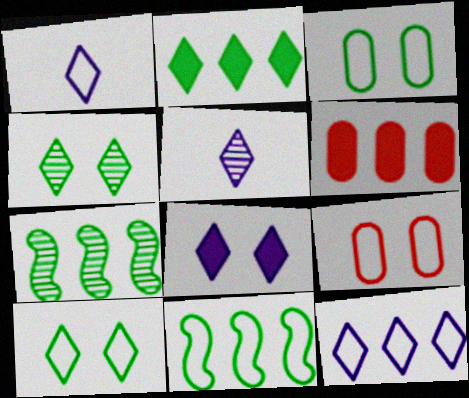[[1, 9, 11], 
[5, 8, 12], 
[6, 7, 12]]